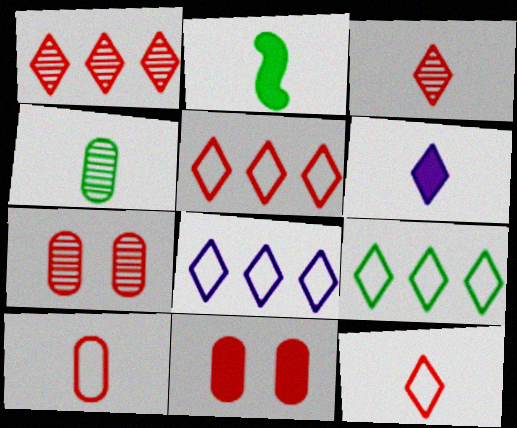[[2, 7, 8], 
[5, 8, 9]]